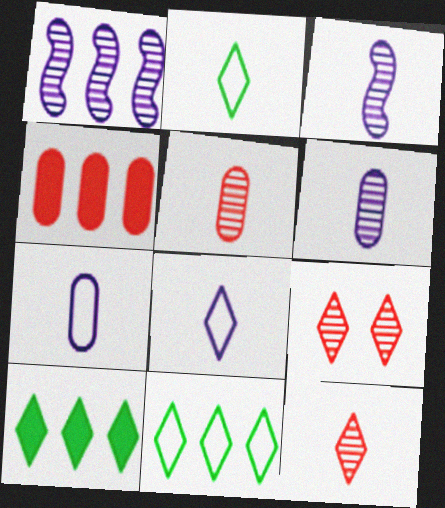[[1, 4, 11], 
[8, 9, 10]]